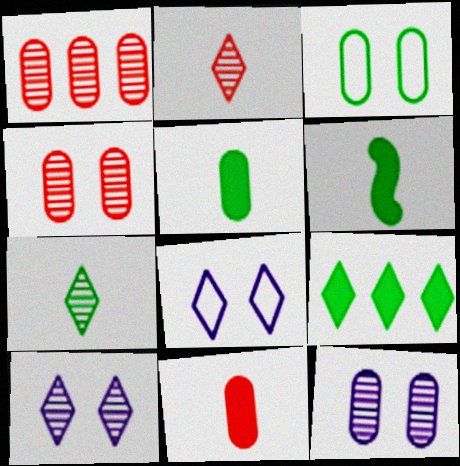[[1, 6, 8], 
[2, 8, 9]]